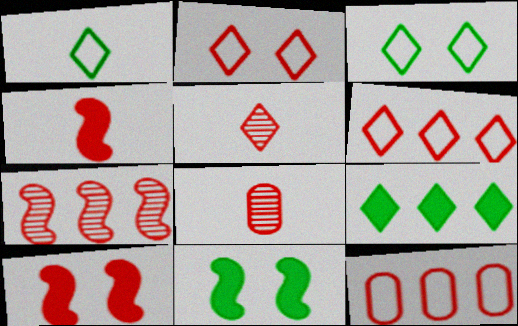[[5, 10, 12], 
[6, 8, 10]]